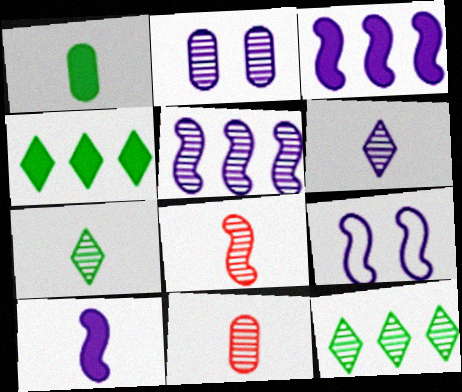[[2, 5, 6], 
[2, 8, 12], 
[4, 9, 11], 
[5, 9, 10]]